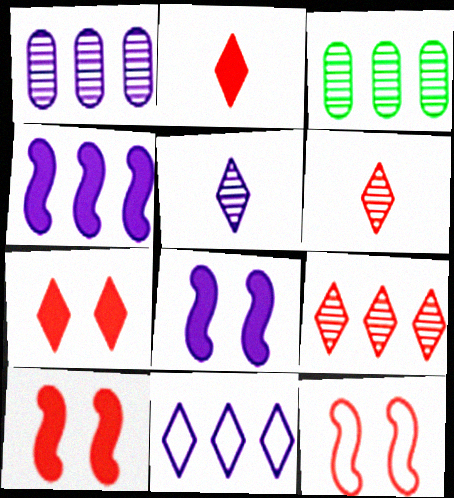[[1, 4, 11]]